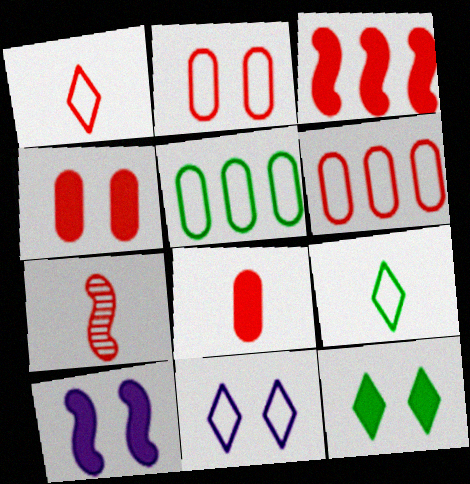[[1, 7, 8], 
[4, 10, 12]]